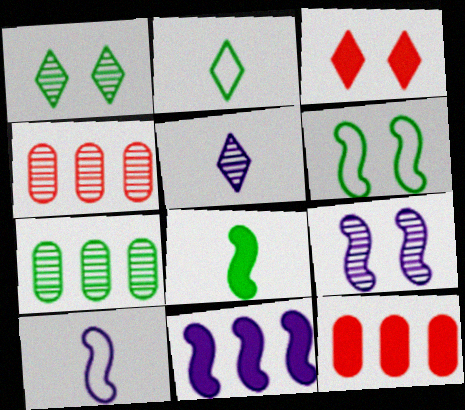[[1, 10, 12], 
[2, 9, 12], 
[3, 7, 10], 
[5, 6, 12], 
[9, 10, 11]]